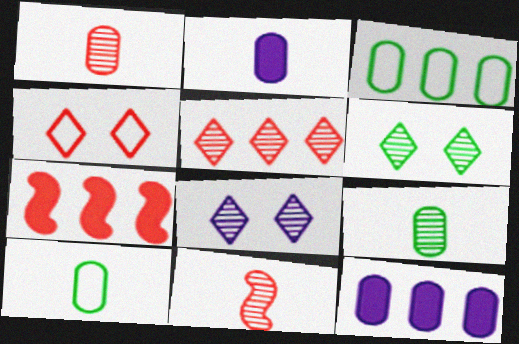[[1, 2, 10], 
[1, 4, 7], 
[7, 8, 10]]